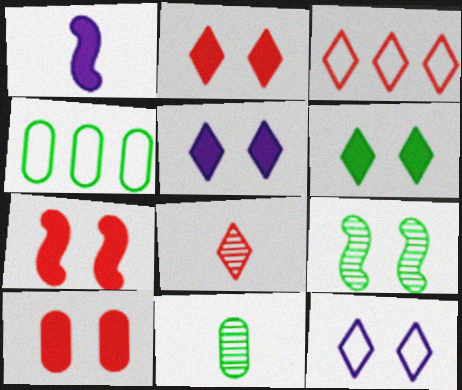[[2, 3, 8], 
[2, 5, 6], 
[2, 7, 10], 
[9, 10, 12]]